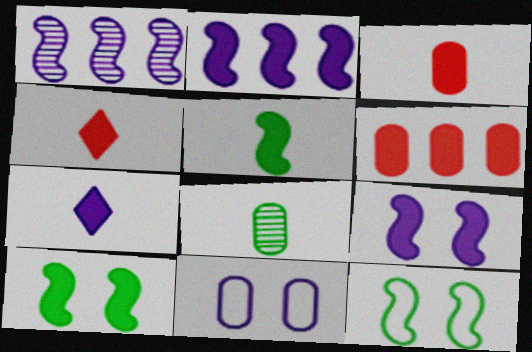[[1, 7, 11], 
[3, 5, 7], 
[6, 7, 10], 
[6, 8, 11]]